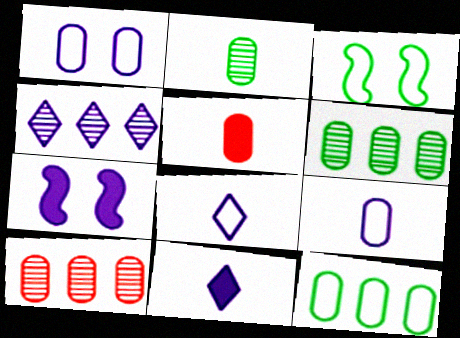[[1, 5, 6], 
[2, 5, 9], 
[3, 4, 5], 
[3, 10, 11], 
[4, 7, 9]]